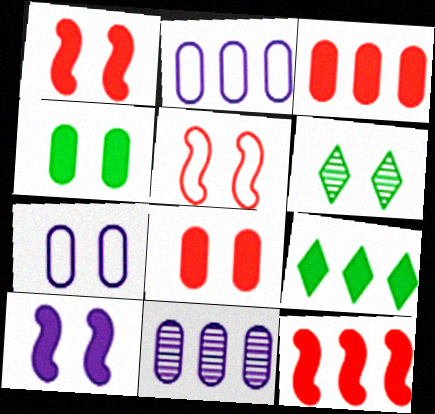[[1, 6, 7]]